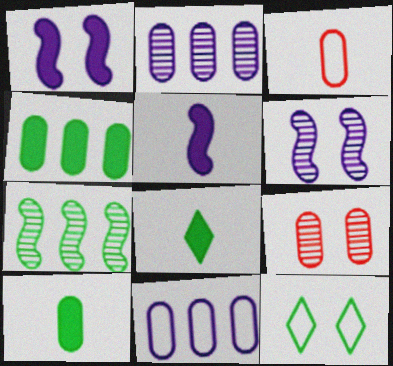[[1, 9, 12], 
[7, 10, 12], 
[9, 10, 11]]